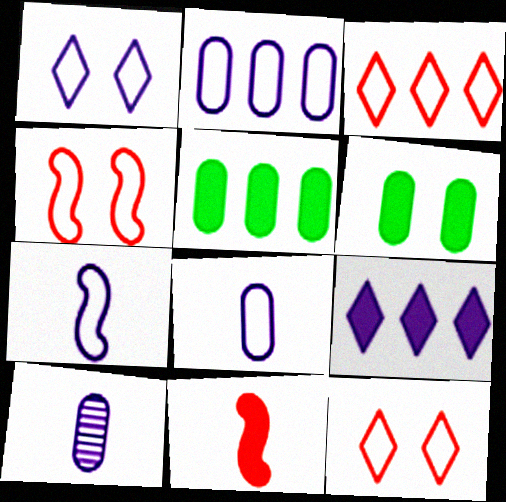[[1, 2, 7], 
[6, 9, 11]]